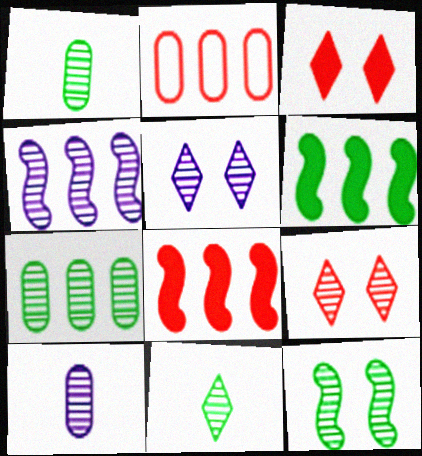[[1, 4, 9], 
[4, 5, 10], 
[7, 11, 12]]